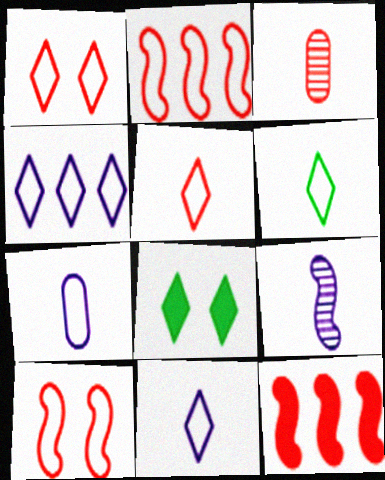[[1, 3, 12], 
[1, 4, 6], 
[5, 6, 11]]